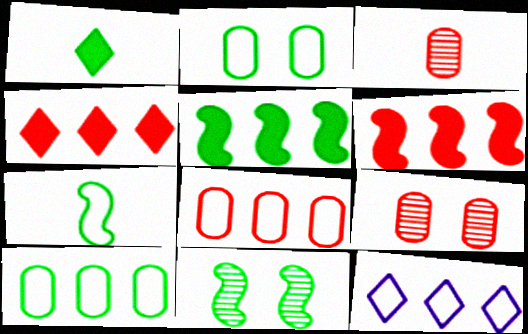[[1, 10, 11], 
[5, 7, 11]]